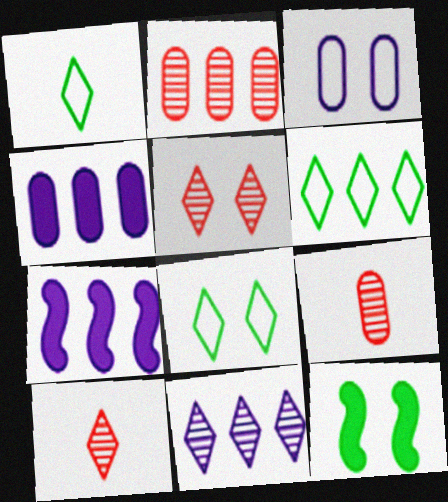[[1, 6, 8], 
[2, 6, 7], 
[3, 5, 12], 
[7, 8, 9]]